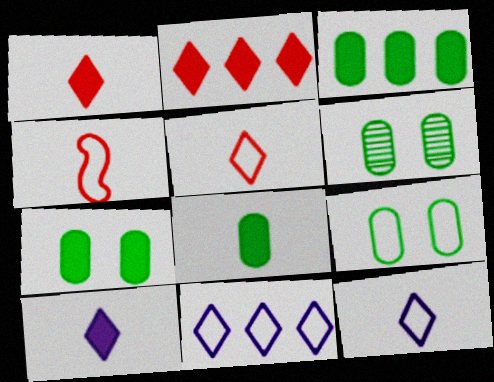[[3, 7, 8], 
[4, 9, 11], 
[6, 7, 9]]